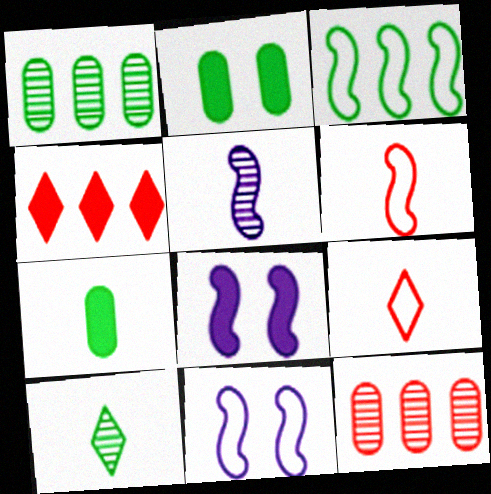[[1, 8, 9], 
[2, 3, 10], 
[3, 6, 11], 
[4, 7, 8], 
[5, 7, 9]]